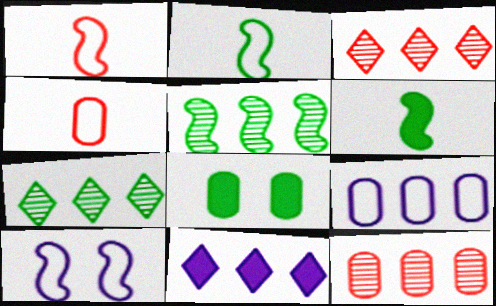[[2, 7, 8]]